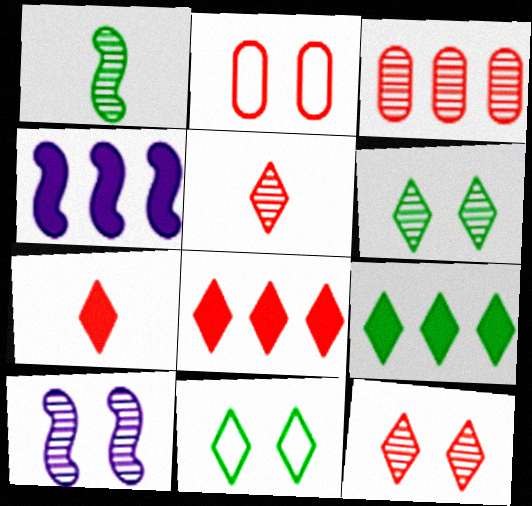[]